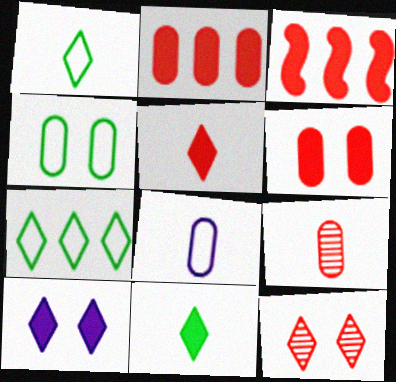[[3, 5, 6]]